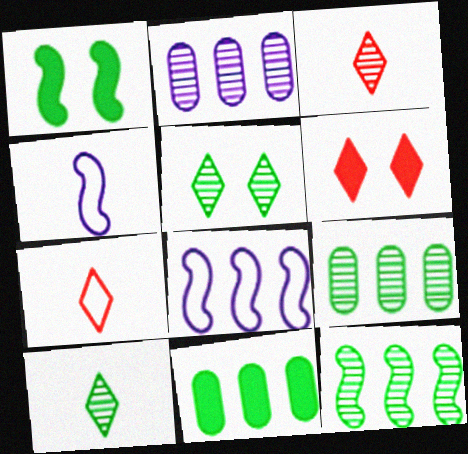[[1, 2, 7], 
[4, 6, 9]]